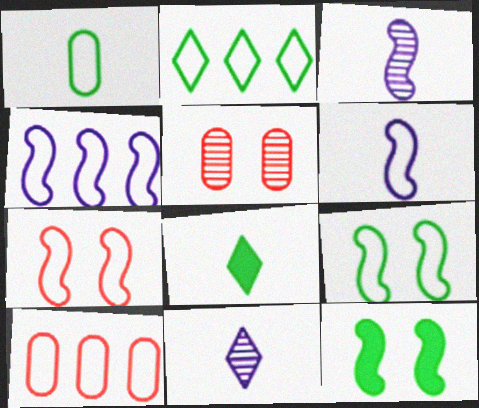[[1, 2, 9], 
[2, 4, 10], 
[4, 5, 8], 
[10, 11, 12]]